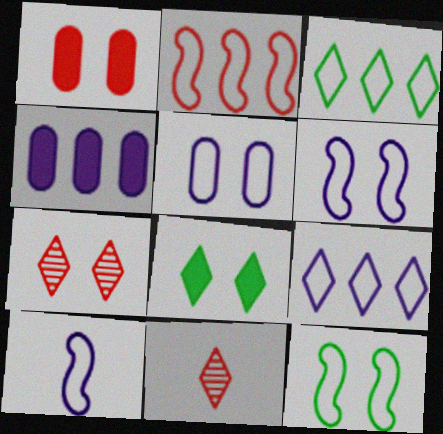[[1, 2, 11], 
[2, 10, 12], 
[4, 11, 12], 
[5, 9, 10], 
[8, 9, 11]]